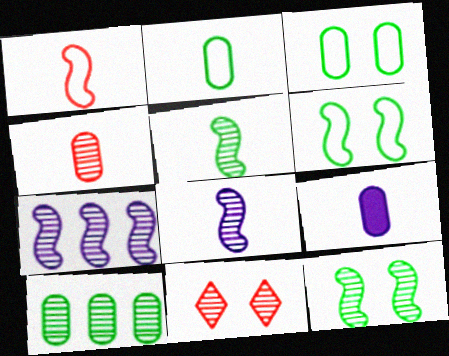[[2, 4, 9], 
[8, 10, 11]]